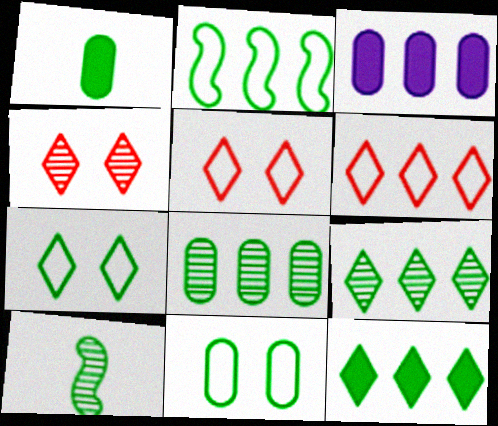[[1, 8, 11], 
[2, 8, 12], 
[3, 5, 10], 
[10, 11, 12]]